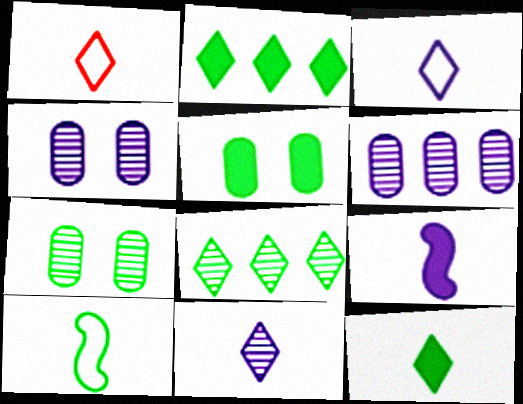[[1, 11, 12], 
[2, 7, 10], 
[5, 8, 10]]